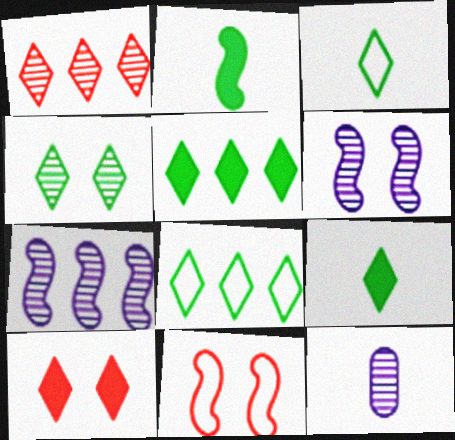[[2, 7, 11], 
[3, 4, 5], 
[4, 8, 9], 
[5, 11, 12]]